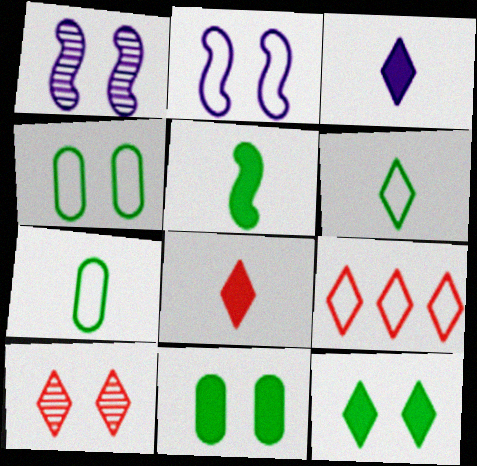[[2, 7, 9], 
[2, 10, 11], 
[8, 9, 10]]